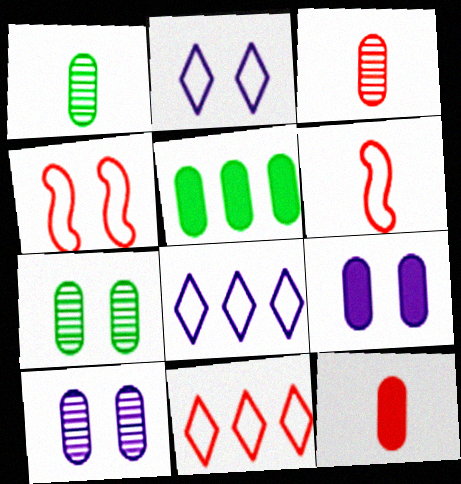[[5, 9, 12]]